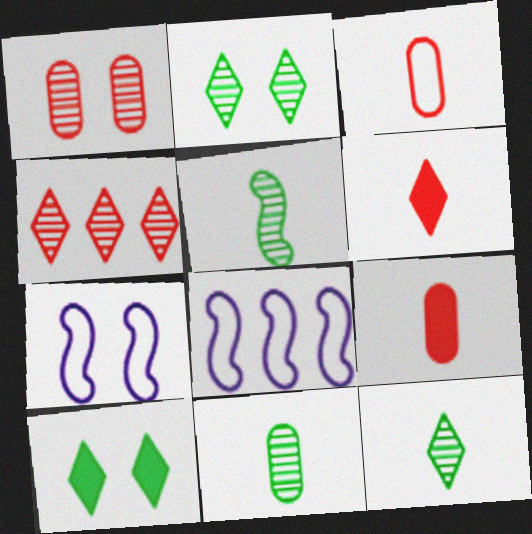[[1, 7, 10], 
[2, 8, 9], 
[5, 11, 12]]